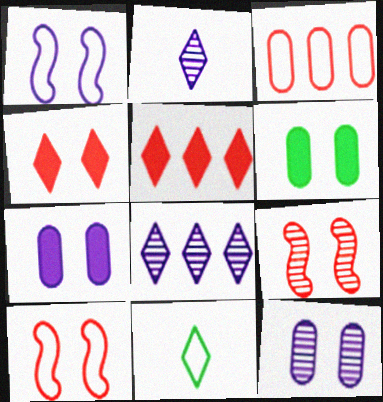[[1, 3, 11], 
[4, 8, 11]]